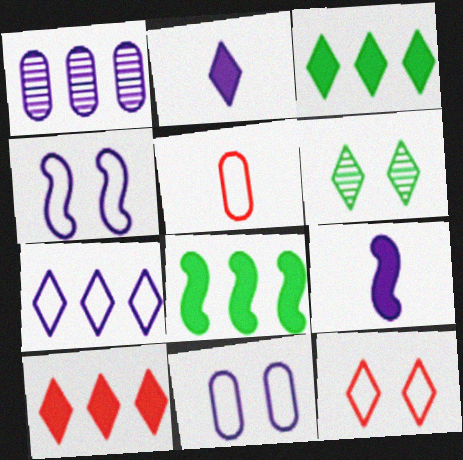[[1, 2, 4]]